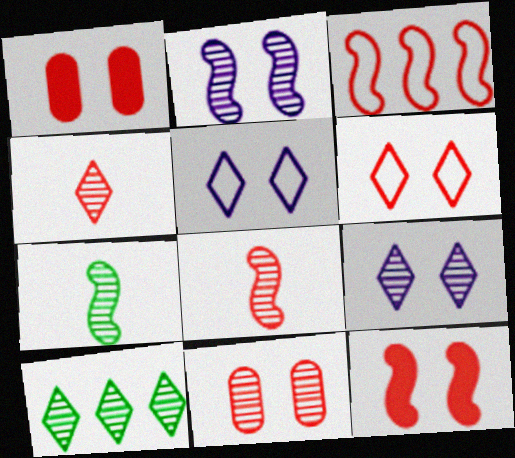[[1, 3, 4], 
[3, 8, 12], 
[4, 9, 10], 
[6, 11, 12]]